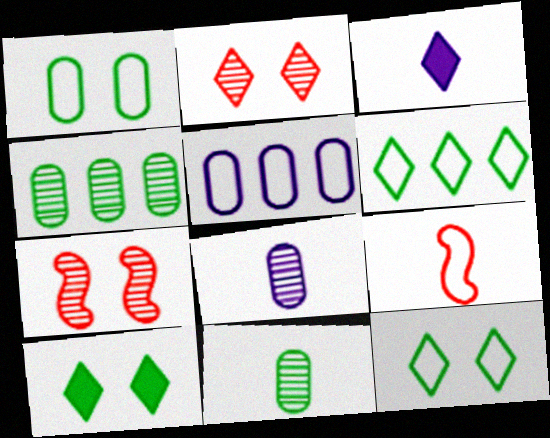[[2, 3, 6], 
[3, 9, 11], 
[5, 9, 12]]